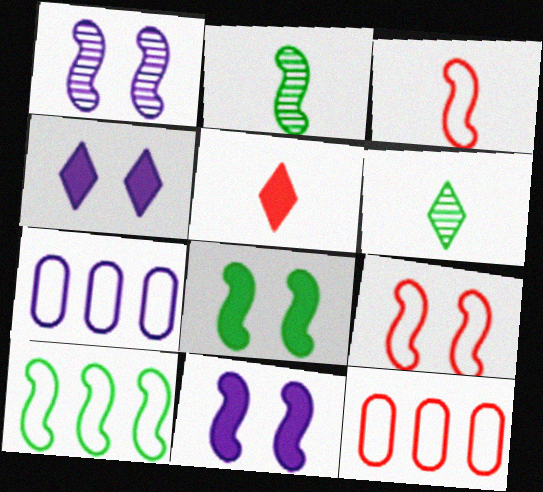[[1, 8, 9], 
[2, 4, 12], 
[2, 8, 10], 
[6, 11, 12]]